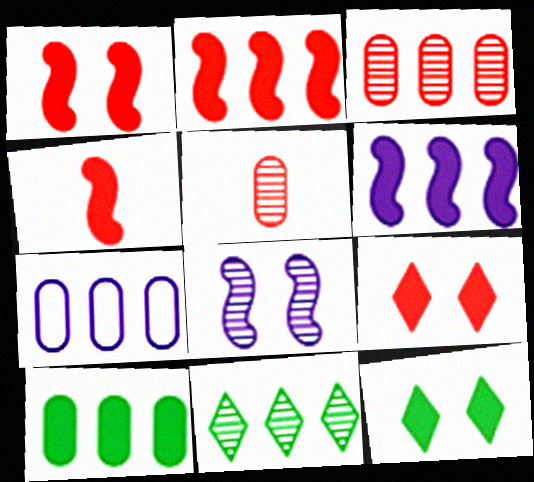[[1, 2, 4], 
[2, 7, 11], 
[3, 7, 10], 
[5, 8, 11]]